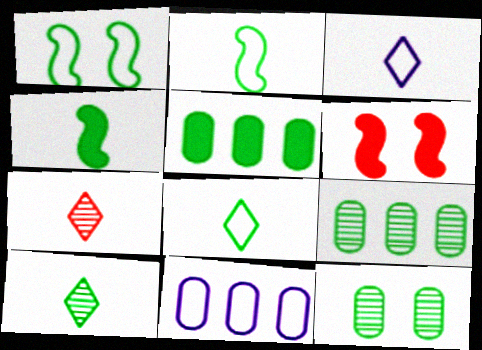[[1, 5, 10], 
[3, 6, 9], 
[6, 10, 11]]